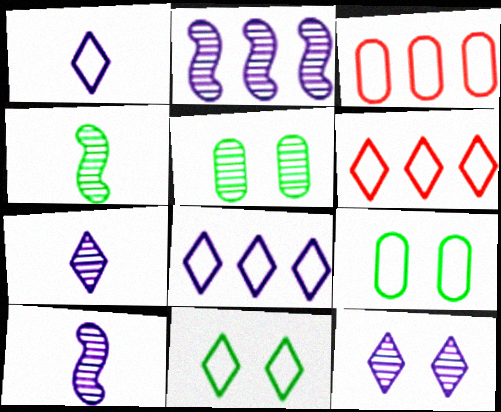[[1, 6, 11]]